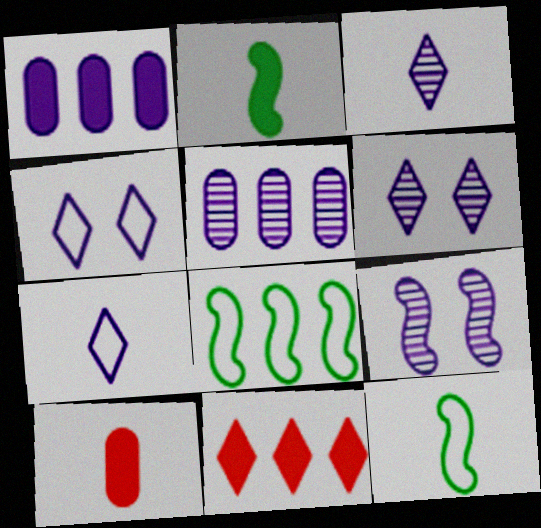[[1, 7, 9], 
[3, 5, 9], 
[3, 10, 12], 
[5, 8, 11], 
[6, 8, 10]]